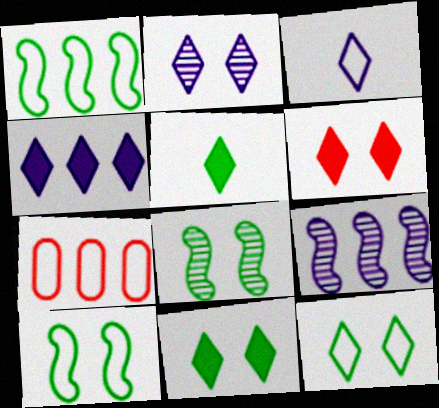[[2, 3, 4], 
[2, 6, 12], 
[3, 7, 10], 
[4, 5, 6]]